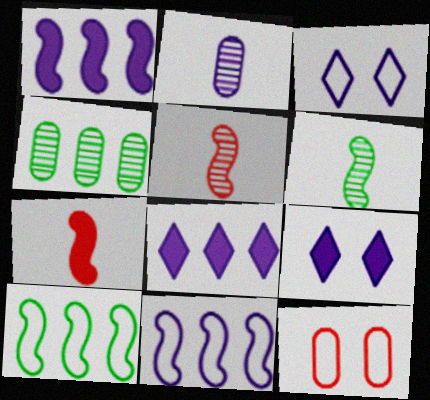[[1, 2, 3], 
[2, 9, 11], 
[3, 4, 7], 
[6, 8, 12]]